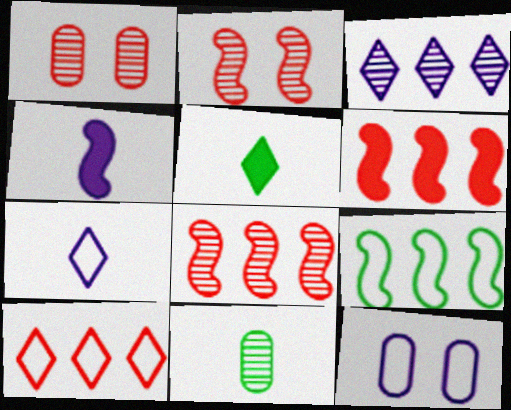[[2, 3, 11], 
[2, 4, 9], 
[3, 4, 12], 
[5, 8, 12]]